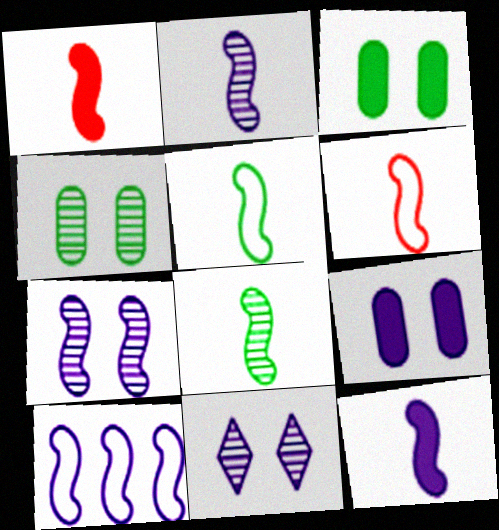[[1, 2, 5], 
[6, 8, 12], 
[7, 10, 12]]